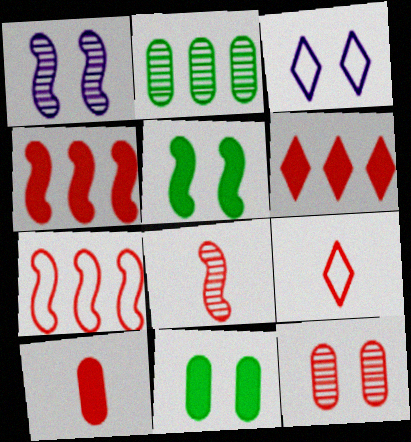[[3, 5, 12], 
[4, 9, 12], 
[8, 9, 10]]